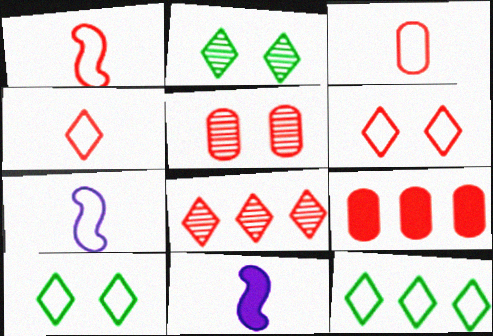[[1, 3, 4], 
[2, 7, 9], 
[3, 5, 9], 
[5, 11, 12]]